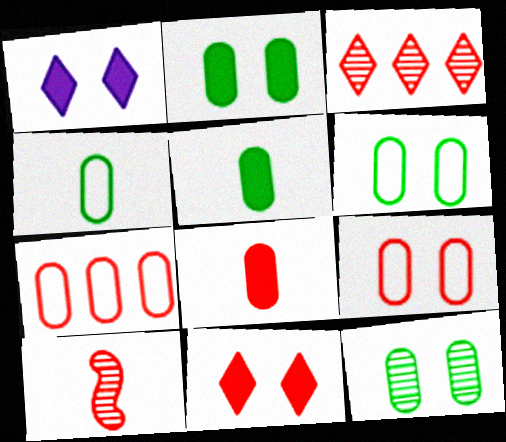[[2, 6, 12], 
[7, 10, 11]]